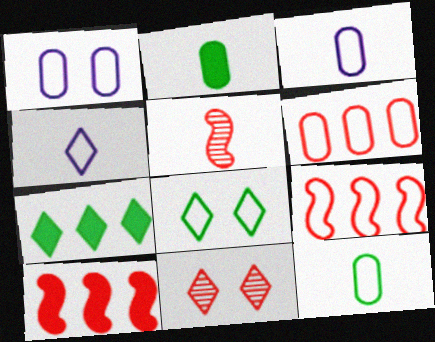[[1, 5, 7], 
[1, 6, 12], 
[2, 4, 5], 
[3, 8, 9], 
[4, 7, 11]]